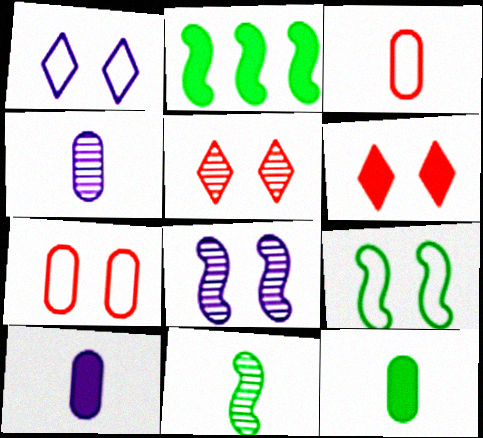[[1, 7, 9], 
[2, 6, 10], 
[2, 9, 11], 
[3, 4, 12]]